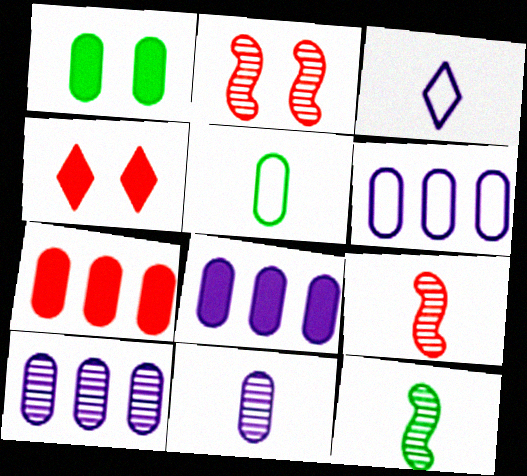[[4, 6, 12], 
[6, 8, 10]]